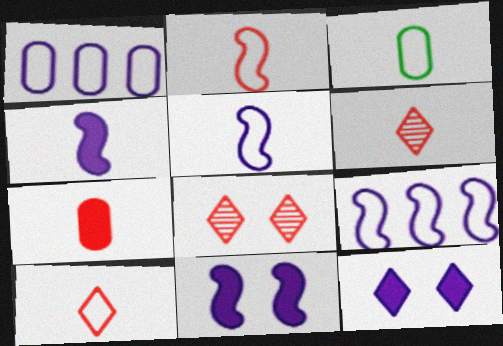[[2, 6, 7], 
[3, 4, 6], 
[3, 5, 10]]